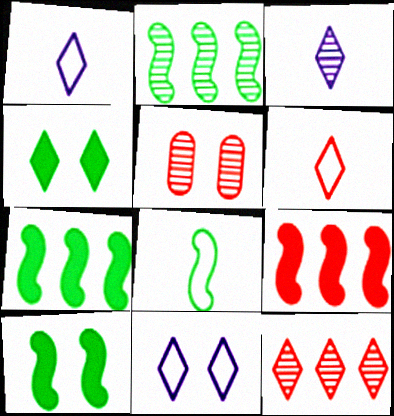[[1, 4, 12], 
[1, 5, 7], 
[2, 3, 5], 
[2, 8, 10], 
[5, 6, 9], 
[5, 10, 11]]